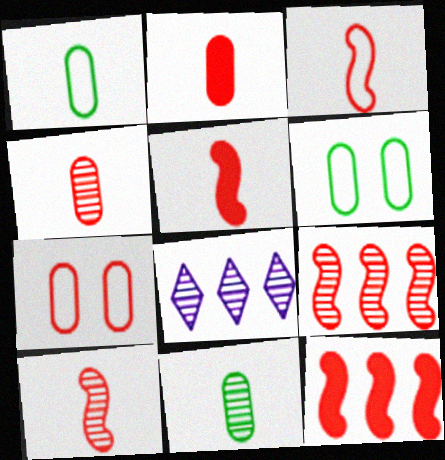[[3, 5, 10], 
[5, 6, 8]]